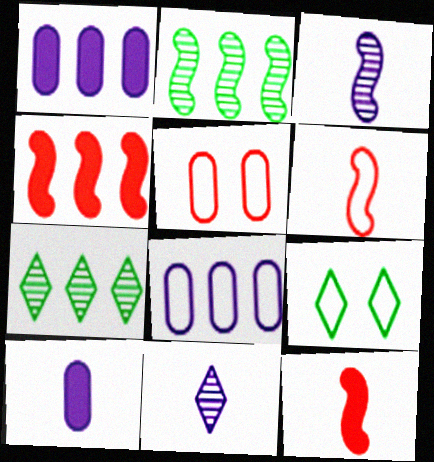[[4, 7, 8], 
[6, 8, 9]]